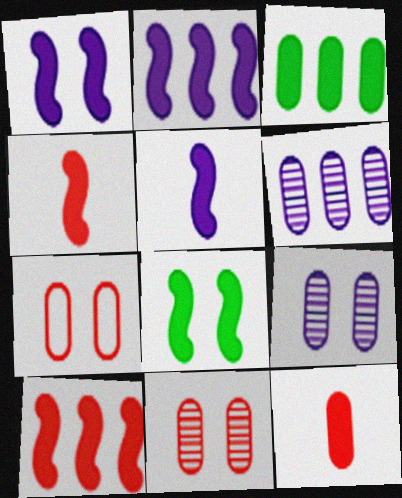[[1, 2, 5], 
[2, 4, 8], 
[5, 8, 10]]